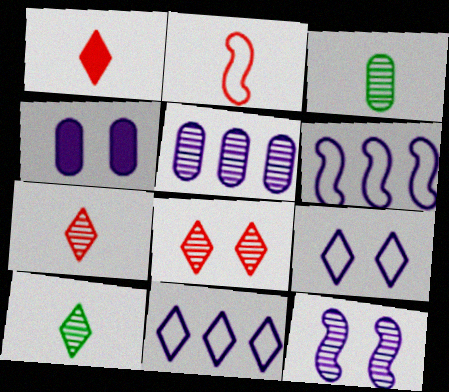[[4, 9, 12]]